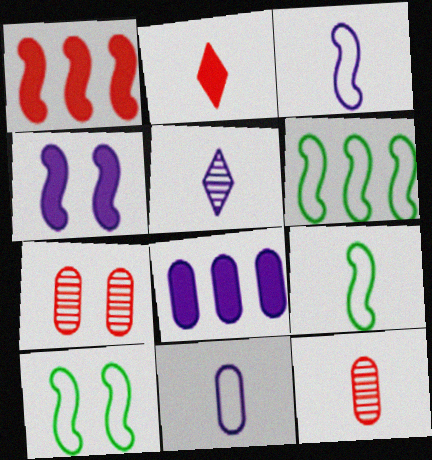[[6, 9, 10]]